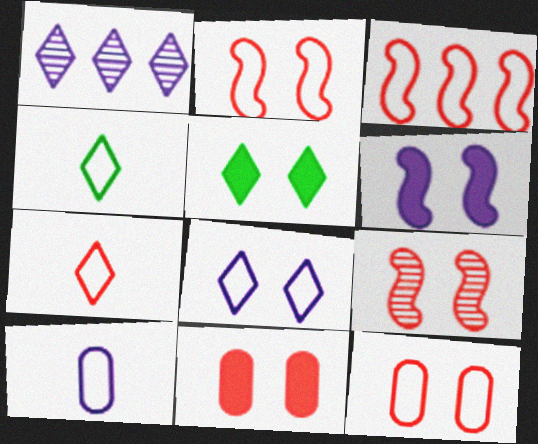[[1, 5, 7], 
[1, 6, 10], 
[3, 7, 12], 
[5, 6, 11]]